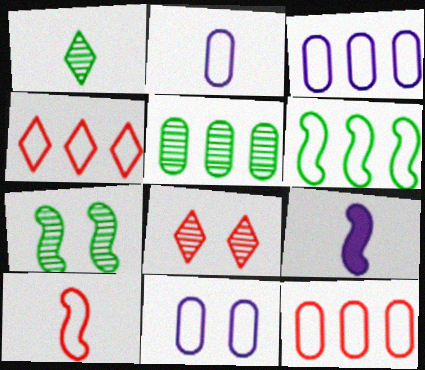[[1, 5, 7], 
[2, 3, 11], 
[3, 4, 6]]